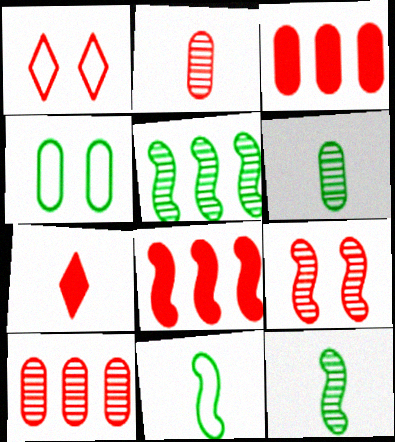[[1, 2, 8]]